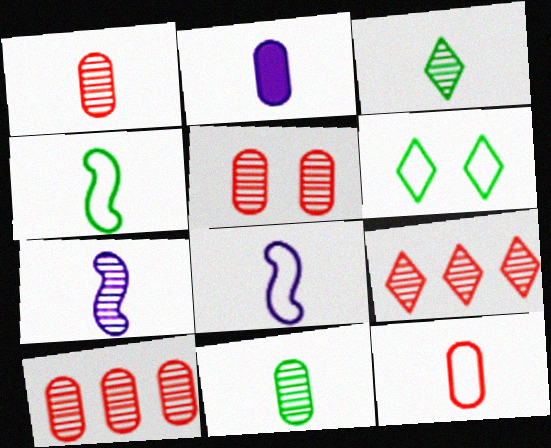[[1, 3, 7], 
[1, 5, 10], 
[2, 11, 12]]